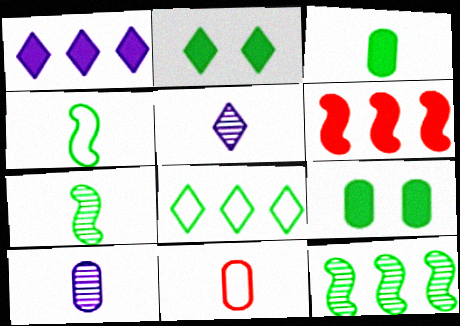[[3, 10, 11], 
[7, 8, 9]]